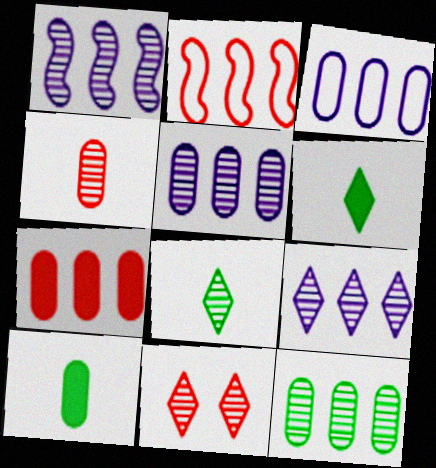[[1, 5, 9], 
[3, 7, 12], 
[8, 9, 11]]